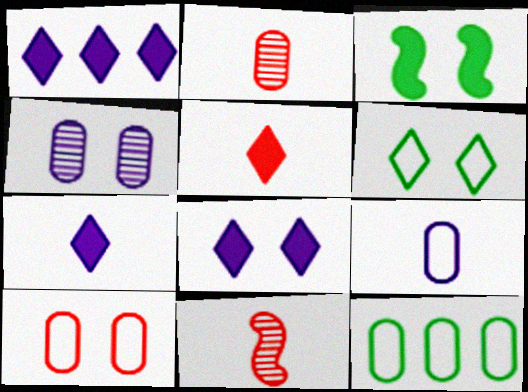[[1, 7, 8], 
[8, 11, 12], 
[9, 10, 12]]